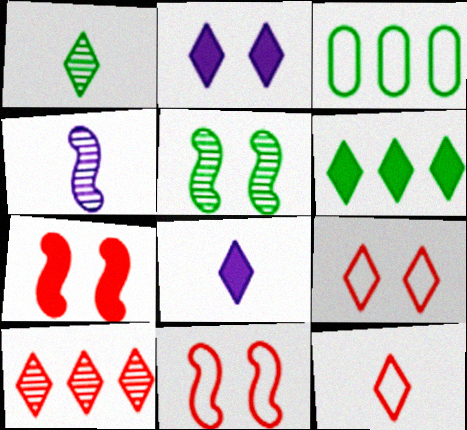[[1, 8, 12]]